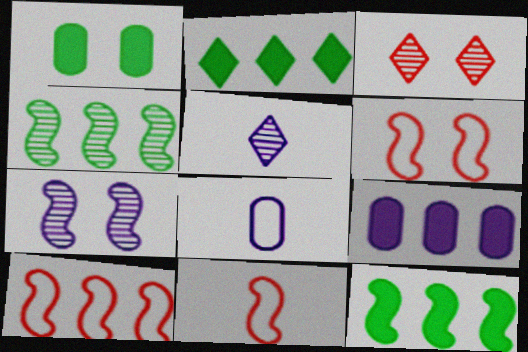[[1, 5, 10], 
[3, 8, 12], 
[6, 10, 11], 
[7, 11, 12]]